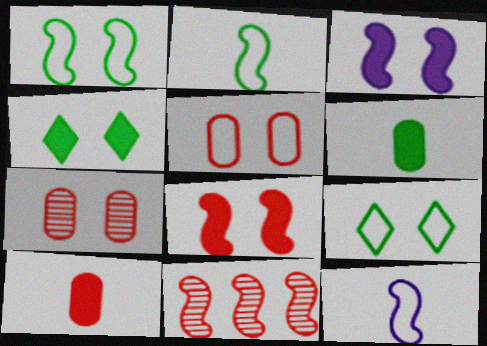[[2, 3, 11], 
[3, 7, 9]]